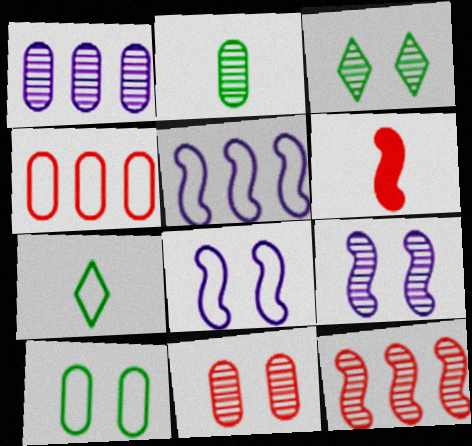[[1, 2, 11], 
[3, 9, 11], 
[4, 7, 8]]